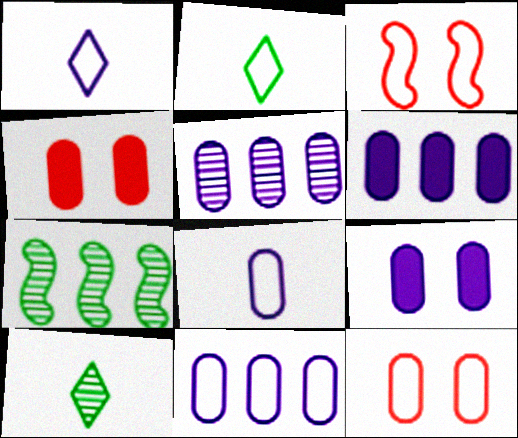[[1, 4, 7], 
[2, 3, 11], 
[3, 6, 10], 
[5, 6, 11], 
[5, 8, 9]]